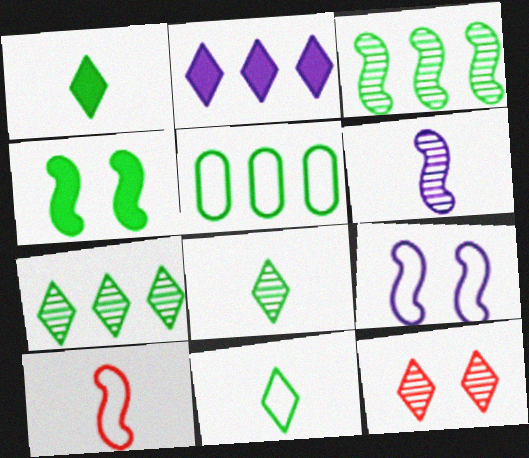[[1, 8, 11], 
[2, 11, 12], 
[4, 5, 8]]